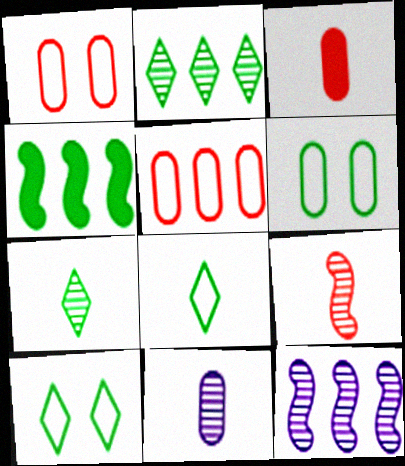[[3, 10, 12], 
[4, 6, 7], 
[7, 9, 11]]